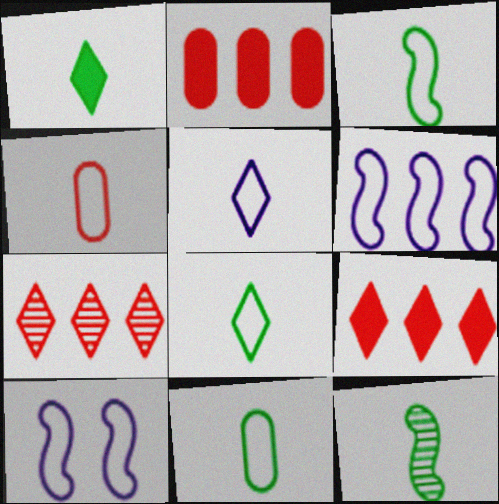[[1, 11, 12], 
[3, 4, 5], 
[3, 8, 11]]